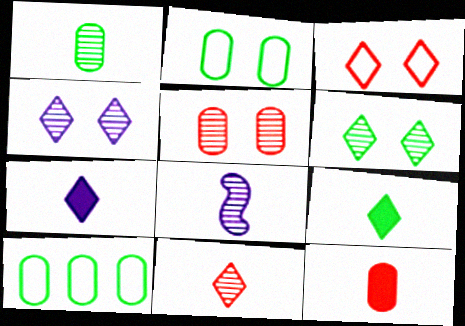[[1, 8, 11]]